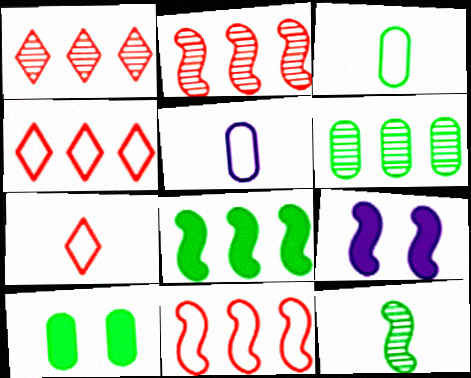[[1, 3, 9], 
[3, 6, 10], 
[6, 7, 9], 
[9, 11, 12]]